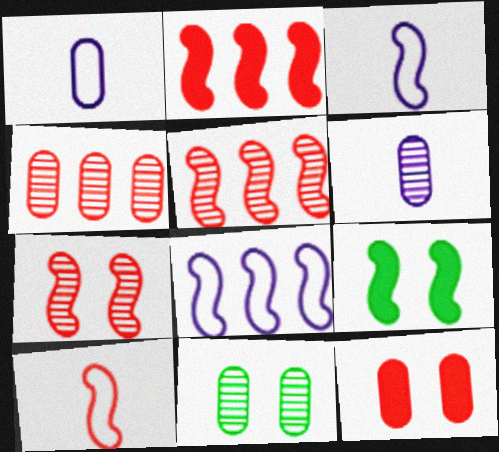[[2, 7, 10], 
[3, 5, 9], 
[4, 6, 11]]